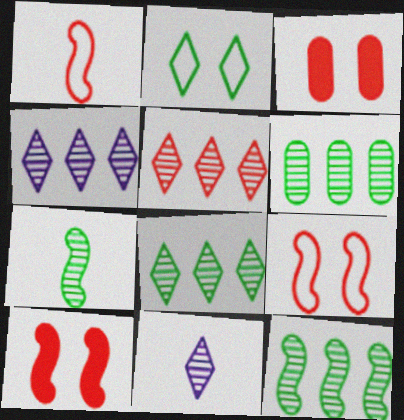[[1, 3, 5], 
[4, 5, 8], 
[6, 8, 12]]